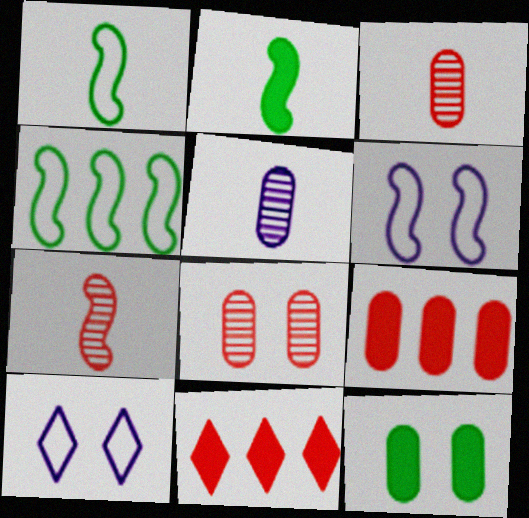[]